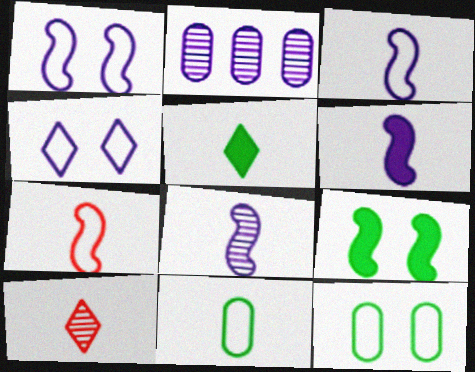[[2, 4, 6], 
[3, 6, 8], 
[6, 10, 11]]